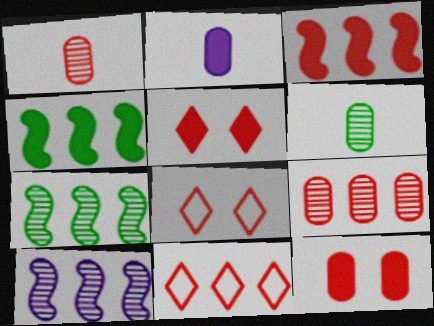[[1, 3, 8], 
[2, 4, 5], 
[2, 7, 8], 
[3, 9, 11]]